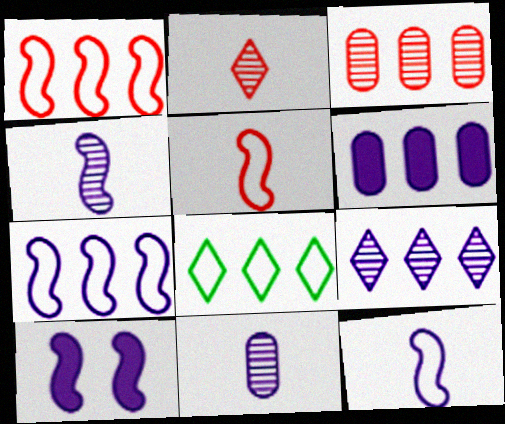[[4, 7, 10], 
[6, 7, 9]]